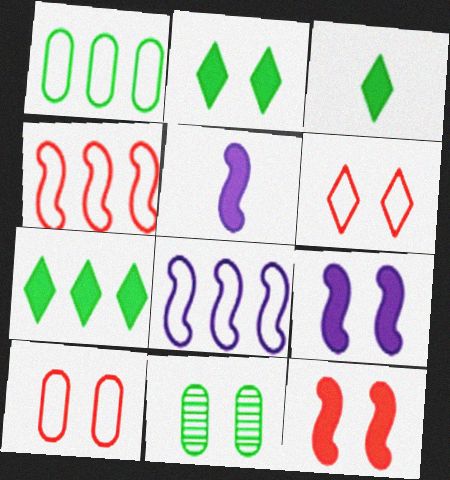[[2, 3, 7], 
[6, 9, 11]]